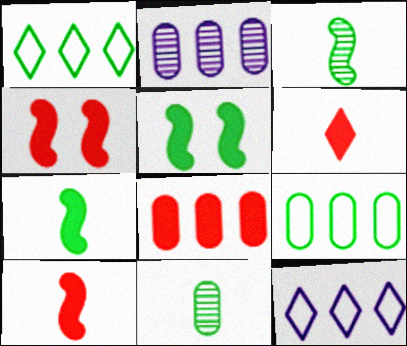[[1, 5, 11], 
[2, 8, 9], 
[4, 6, 8], 
[4, 11, 12]]